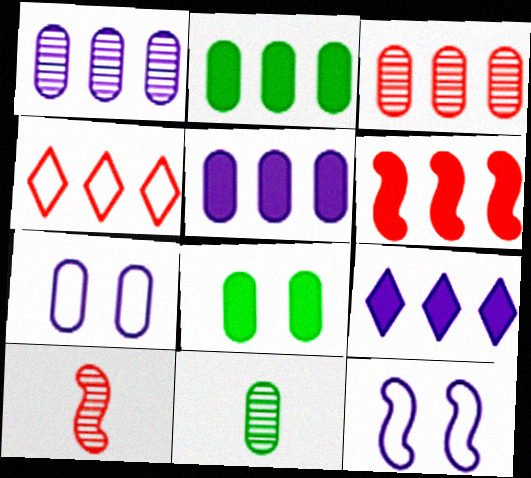[[2, 6, 9], 
[3, 4, 6]]